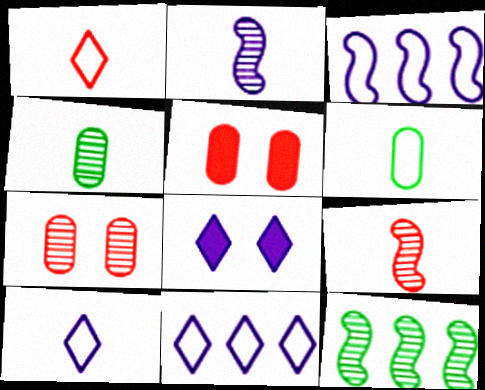[[5, 10, 12]]